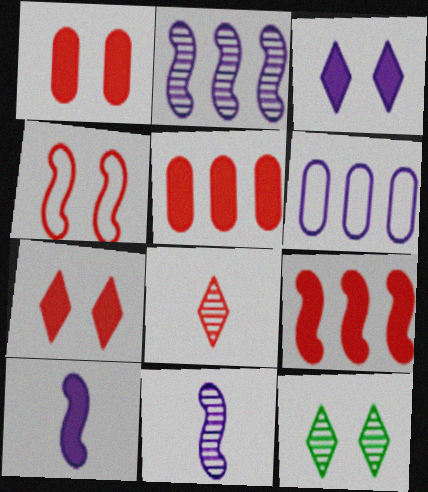[[3, 6, 11], 
[4, 5, 8]]